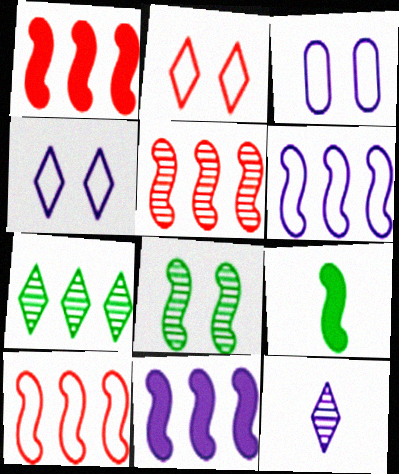[[1, 5, 10], 
[3, 11, 12]]